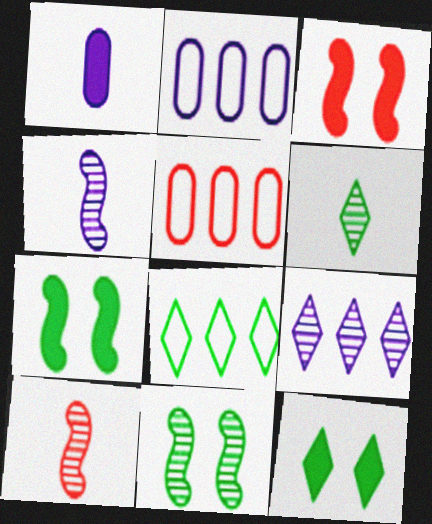[[2, 3, 6], 
[2, 10, 12], 
[4, 5, 12], 
[6, 8, 12]]